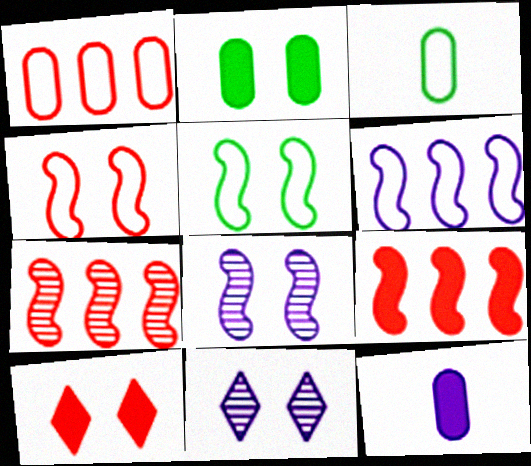[[2, 4, 11], 
[3, 9, 11], 
[6, 11, 12]]